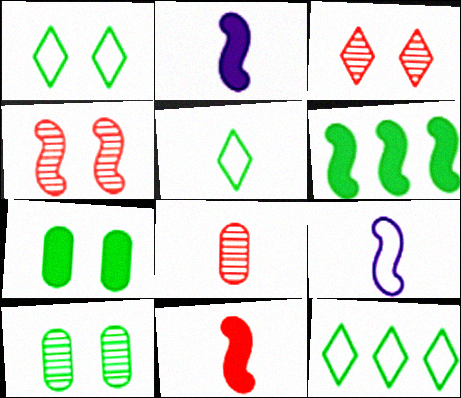[[1, 5, 12], 
[2, 5, 8], 
[4, 6, 9], 
[5, 6, 10]]